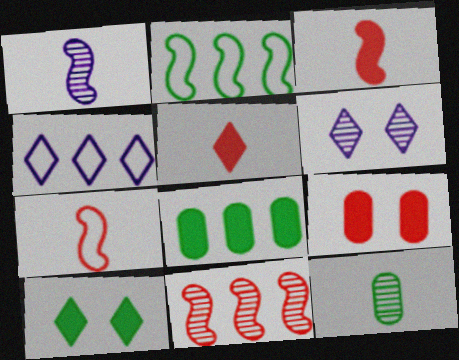[[2, 10, 12], 
[4, 8, 11], 
[6, 7, 8], 
[6, 11, 12]]